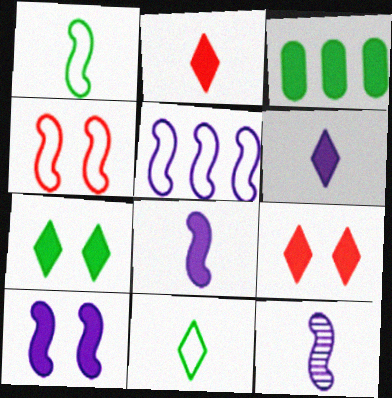[[1, 4, 5], 
[2, 3, 10], 
[3, 8, 9], 
[5, 10, 12]]